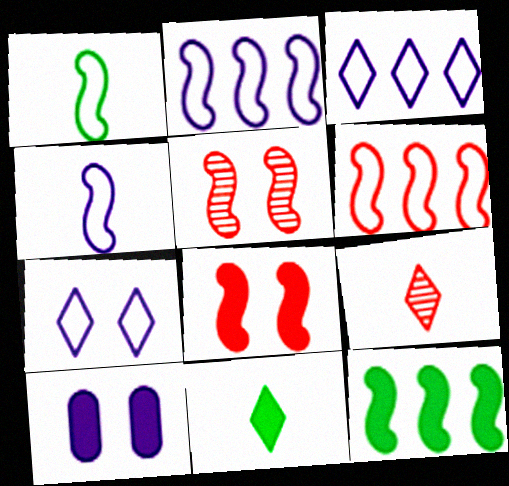[[4, 5, 12]]